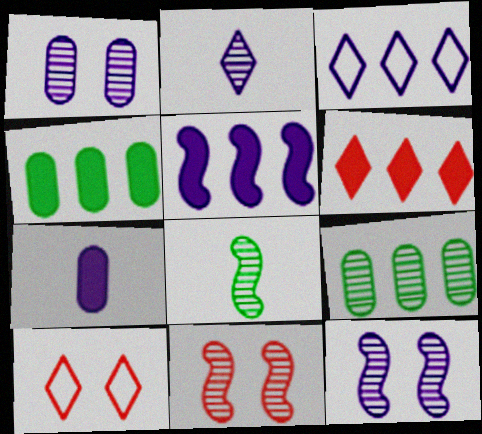[[2, 9, 11], 
[3, 7, 12], 
[4, 5, 6]]